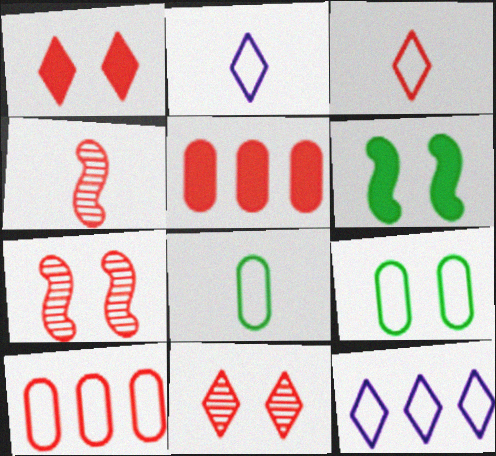[[1, 4, 10], 
[3, 5, 7]]